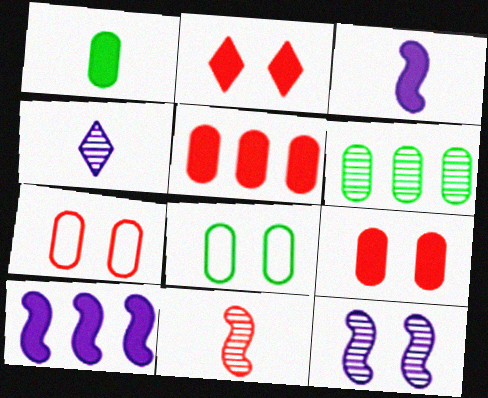[[1, 2, 10], 
[1, 6, 8], 
[2, 8, 12]]